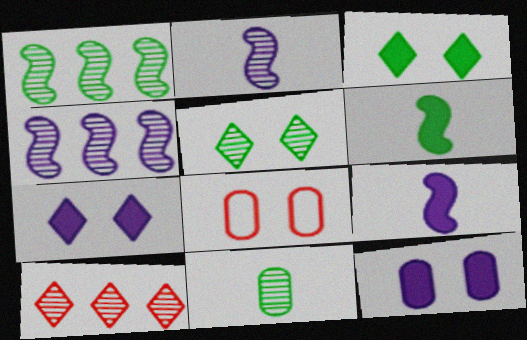[[1, 5, 11]]